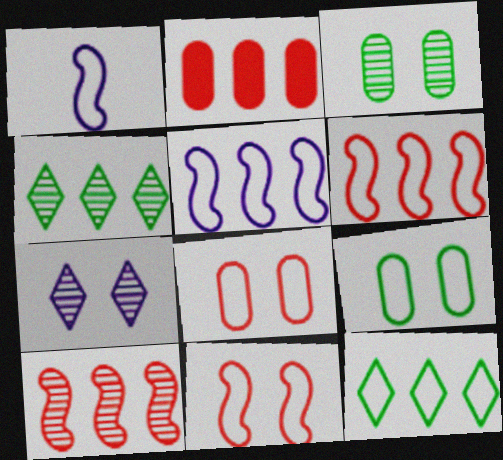[[1, 8, 12], 
[2, 4, 5]]